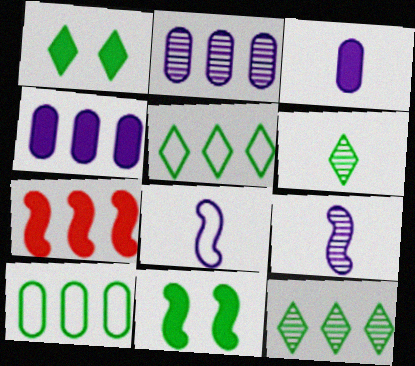[[1, 3, 7], 
[1, 5, 6], 
[2, 5, 7], 
[6, 10, 11]]